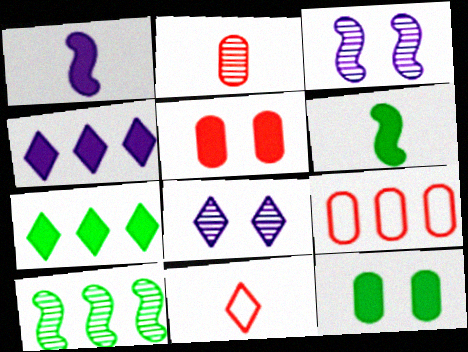[[1, 5, 7], 
[2, 5, 9], 
[2, 8, 10], 
[4, 5, 6], 
[4, 9, 10], 
[6, 7, 12], 
[6, 8, 9], 
[7, 8, 11]]